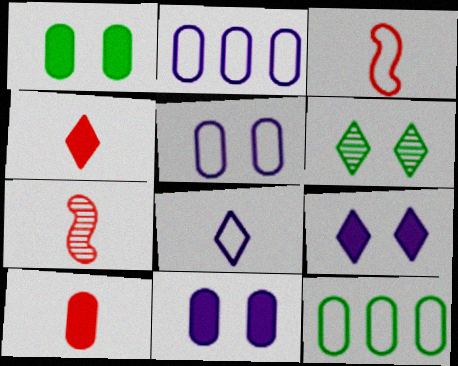[[7, 9, 12]]